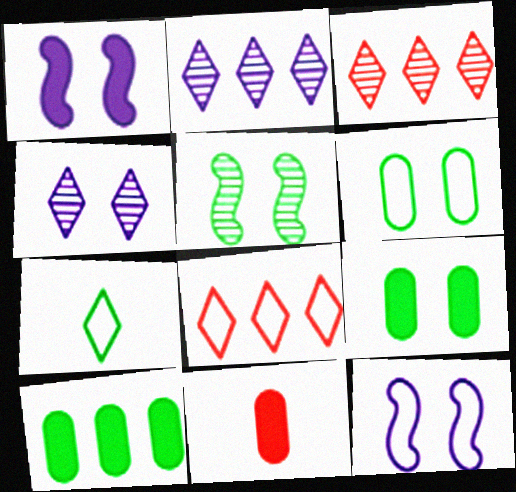[[5, 7, 10]]